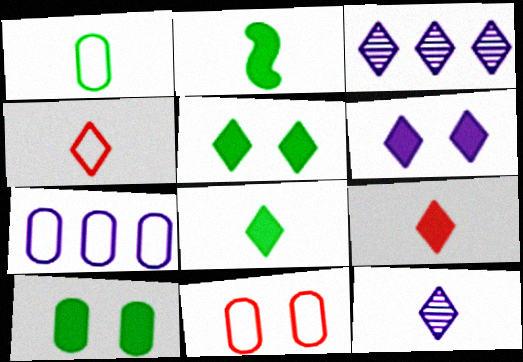[[1, 7, 11], 
[2, 3, 11], 
[3, 4, 5], 
[4, 8, 12]]